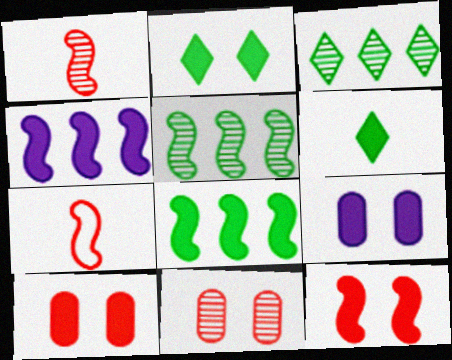[[2, 9, 12], 
[3, 7, 9], 
[4, 6, 10]]